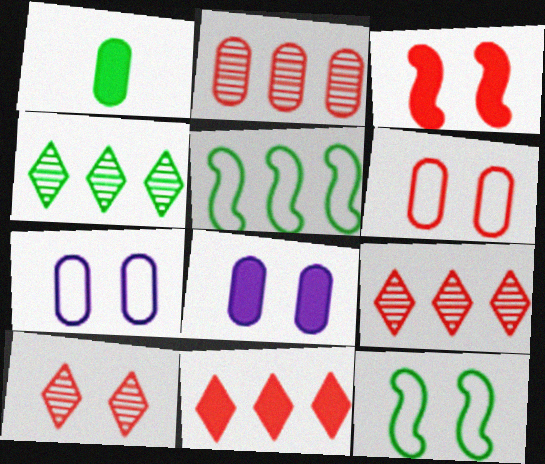[[1, 2, 7], 
[1, 4, 12], 
[3, 6, 10], 
[8, 10, 12]]